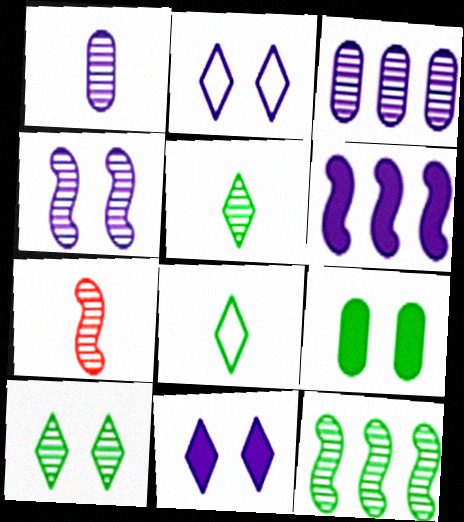[[1, 2, 6], 
[1, 5, 7], 
[3, 7, 10], 
[4, 7, 12], 
[8, 9, 12]]